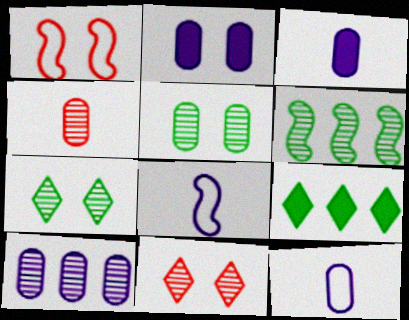[[1, 2, 7], 
[2, 10, 12], 
[4, 5, 10]]